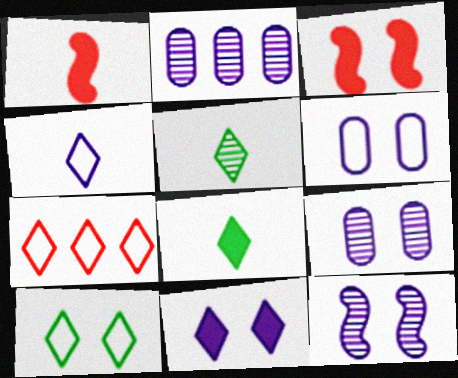[[1, 2, 10], 
[3, 9, 10], 
[4, 7, 10], 
[5, 7, 11], 
[6, 11, 12]]